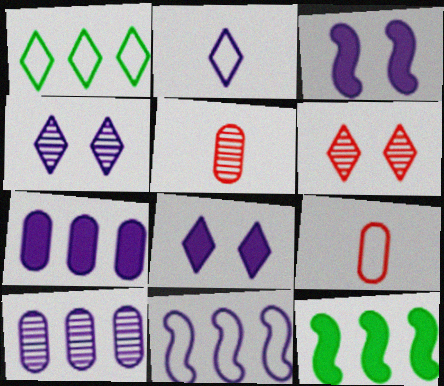[[1, 3, 5], 
[2, 3, 10], 
[4, 9, 12]]